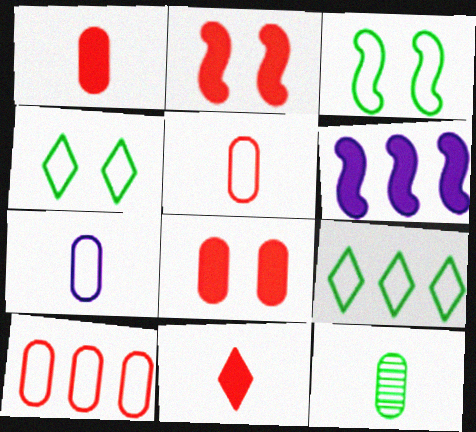[[1, 7, 12]]